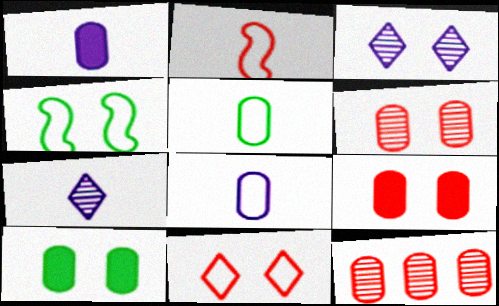[[3, 4, 9], 
[8, 10, 12]]